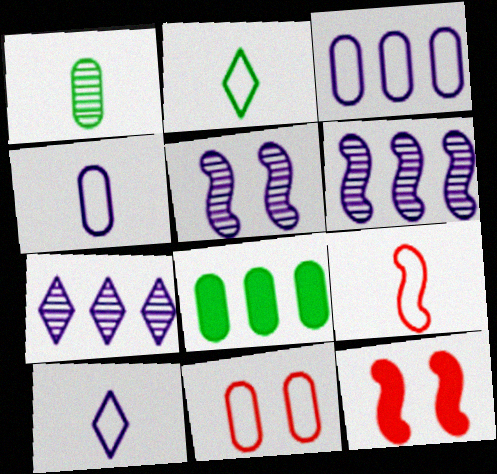[[2, 4, 9]]